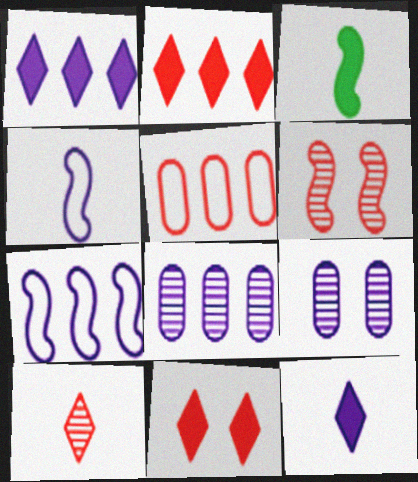[[1, 4, 9], 
[1, 7, 8], 
[3, 6, 7], 
[7, 9, 12]]